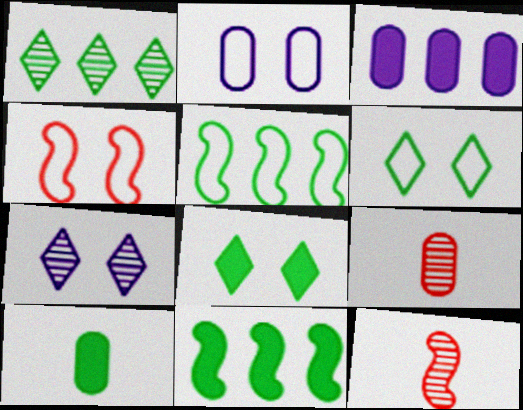[[2, 4, 6], 
[3, 6, 12], 
[8, 10, 11]]